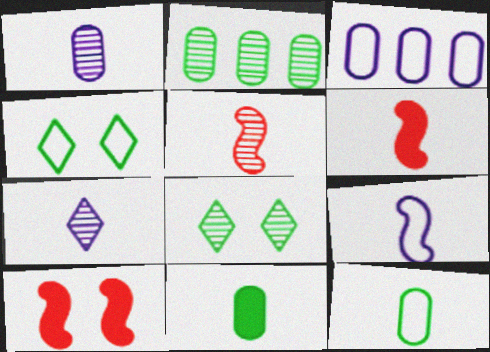[[3, 6, 8], 
[6, 7, 12]]